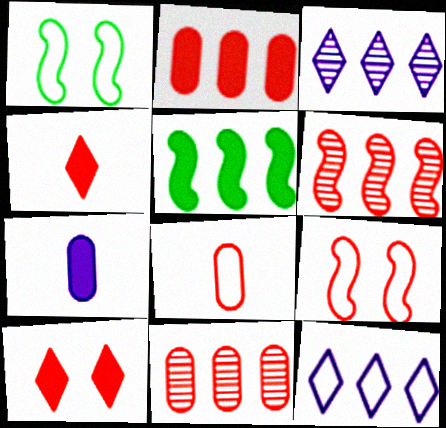[[1, 8, 12], 
[4, 9, 11], 
[5, 7, 10], 
[5, 11, 12], 
[6, 8, 10]]